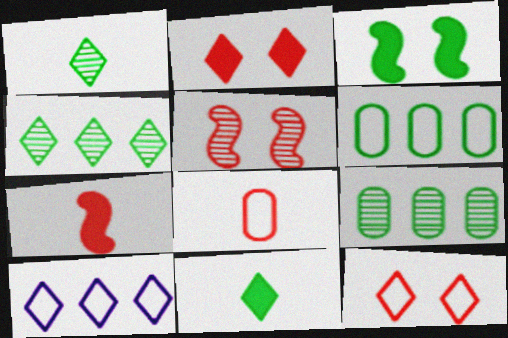[[1, 2, 10], 
[1, 3, 6]]